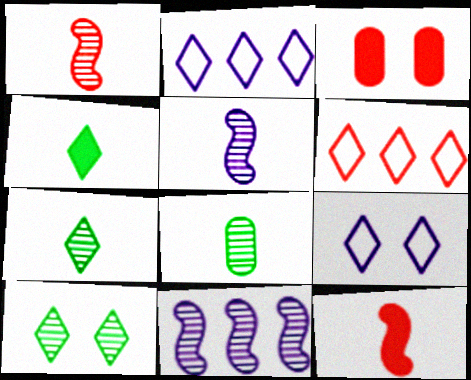[[1, 3, 6]]